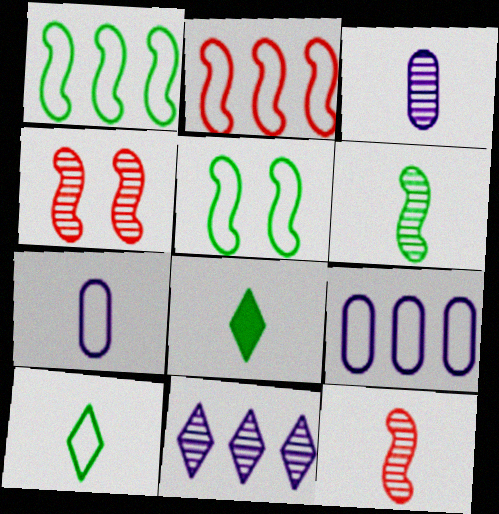[[4, 8, 9], 
[7, 8, 12]]